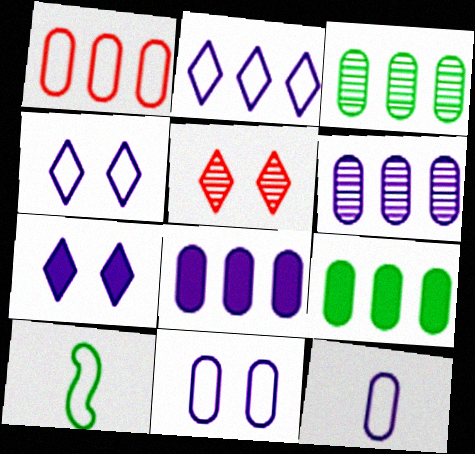[[1, 3, 8], 
[1, 4, 10], 
[1, 6, 9], 
[5, 8, 10]]